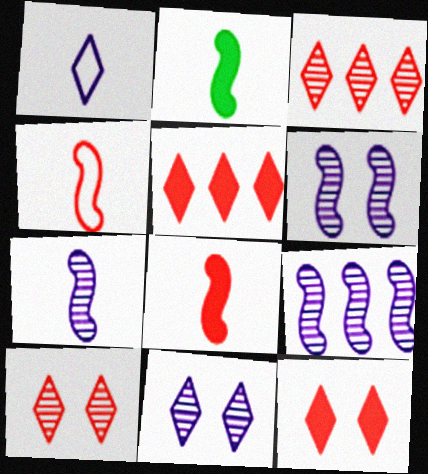[[2, 4, 7], 
[6, 7, 9]]